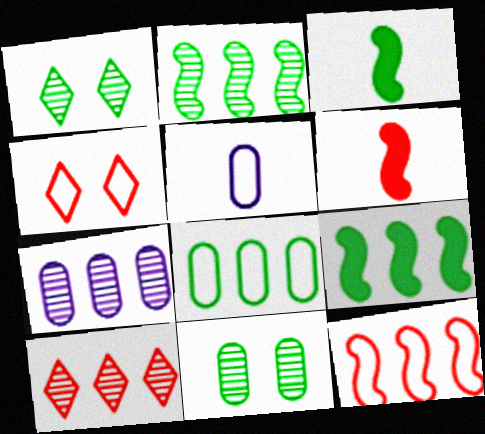[[1, 3, 8], 
[2, 7, 10], 
[3, 4, 7]]